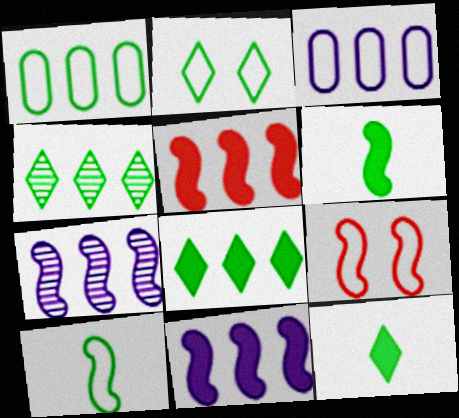[[1, 2, 10], 
[2, 4, 12], 
[3, 4, 5], 
[6, 7, 9]]